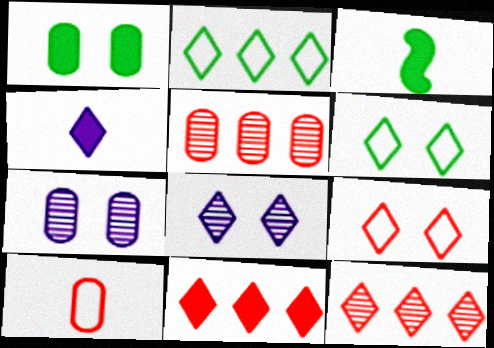[[4, 6, 12]]